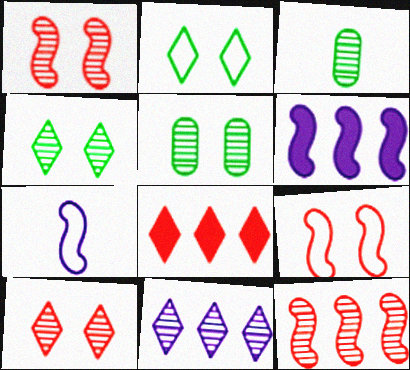[[1, 3, 11], 
[5, 7, 8]]